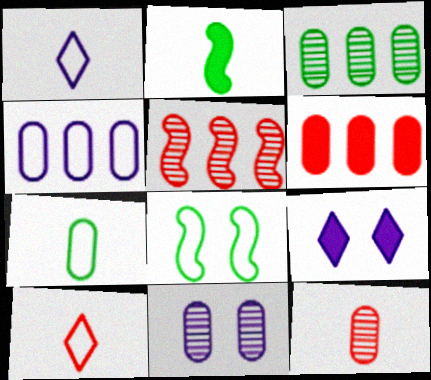[[1, 2, 12], 
[2, 6, 9], 
[3, 4, 6], 
[3, 11, 12], 
[4, 8, 10], 
[5, 7, 9], 
[6, 7, 11]]